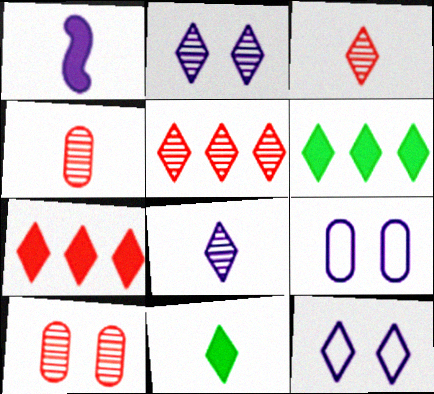[[3, 6, 12], 
[5, 11, 12]]